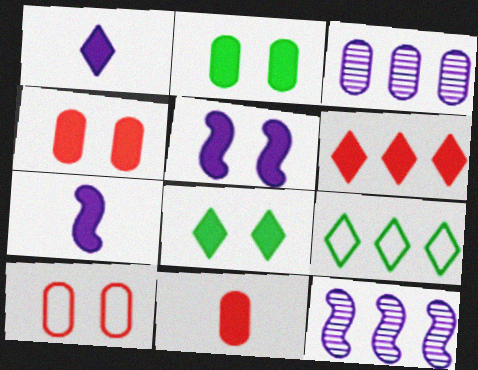[[1, 6, 8], 
[2, 6, 7], 
[4, 5, 8]]